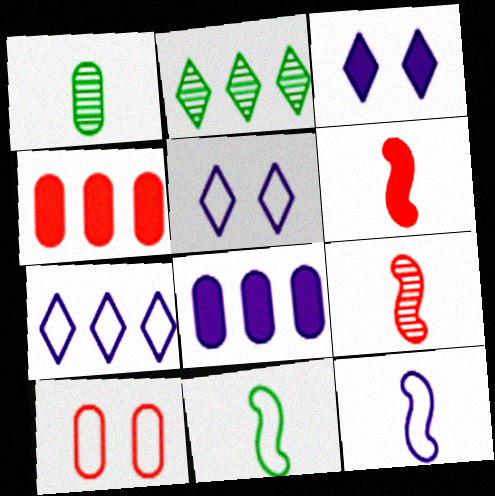[[1, 8, 10], 
[7, 10, 11]]